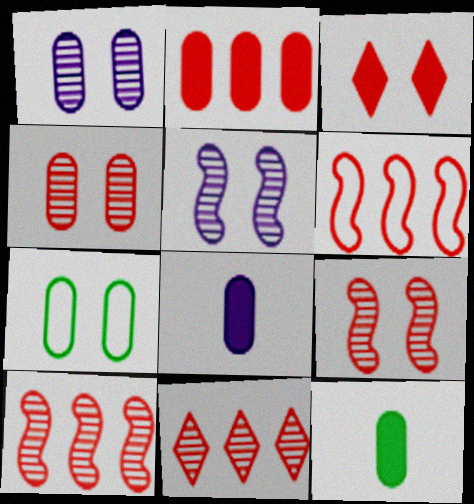[[2, 6, 11], 
[3, 5, 7]]